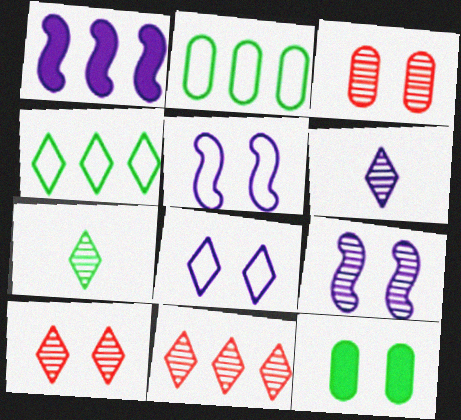[[1, 2, 11], 
[5, 10, 12]]